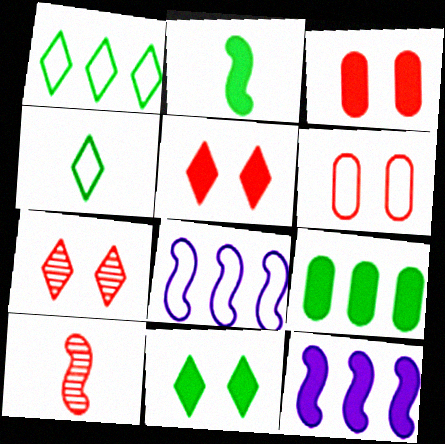[[2, 9, 11], 
[4, 6, 8]]